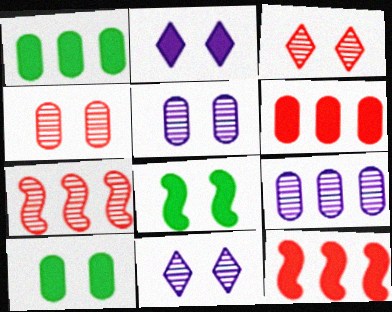[]